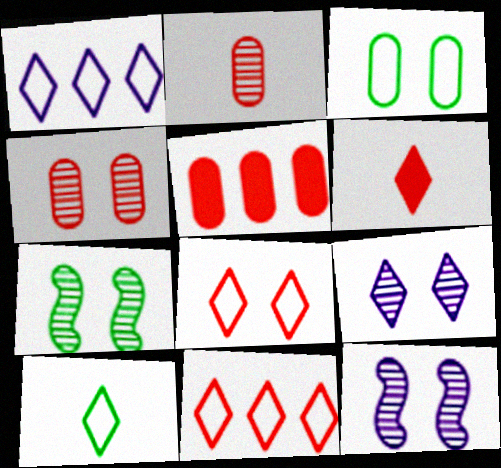[[1, 8, 10], 
[4, 7, 9], 
[5, 10, 12]]